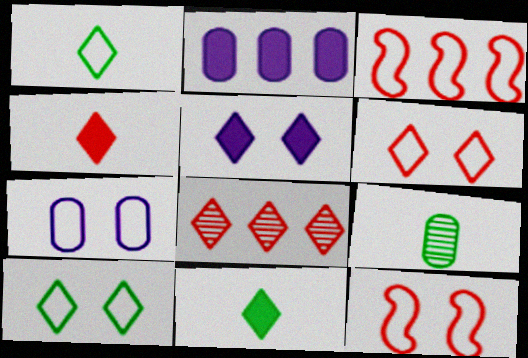[[1, 3, 7], 
[1, 5, 8], 
[3, 5, 9], 
[4, 6, 8], 
[7, 10, 12]]